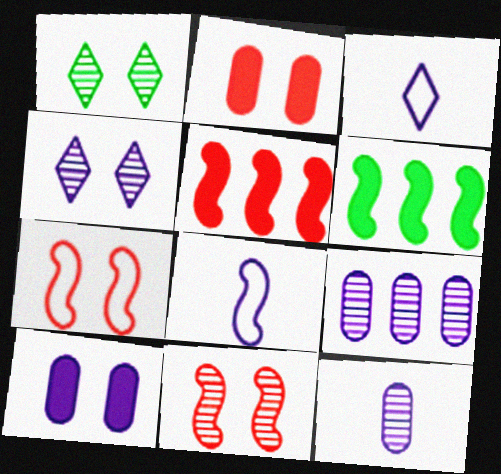[[1, 7, 10], 
[6, 8, 11]]